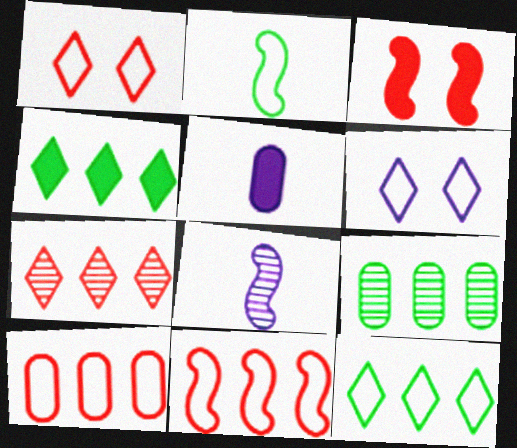[[2, 6, 10], 
[3, 4, 5]]